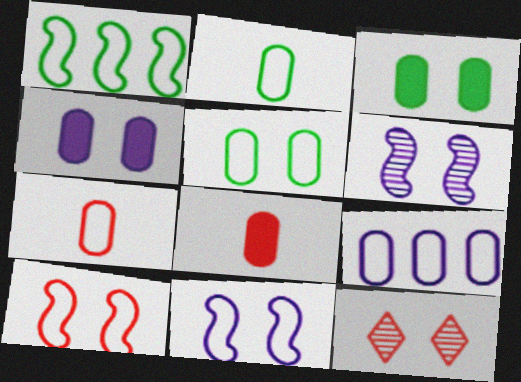[[3, 11, 12], 
[5, 7, 9]]